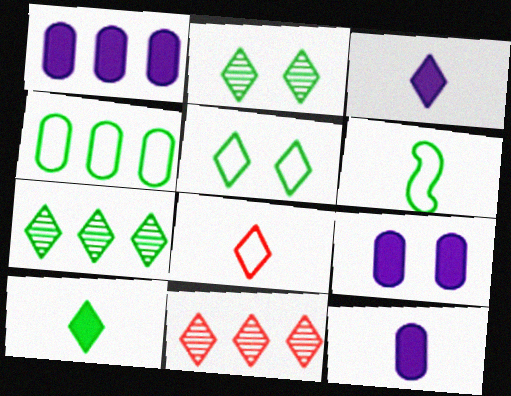[[1, 9, 12], 
[3, 5, 11], 
[4, 5, 6], 
[5, 7, 10], 
[6, 9, 11]]